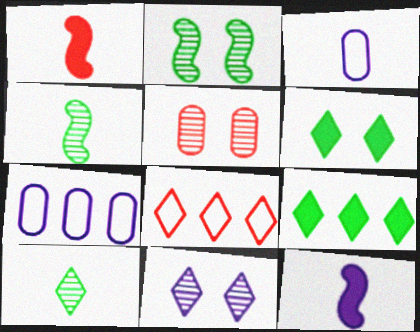[[1, 3, 10], 
[1, 5, 8], 
[2, 5, 11], 
[7, 11, 12]]